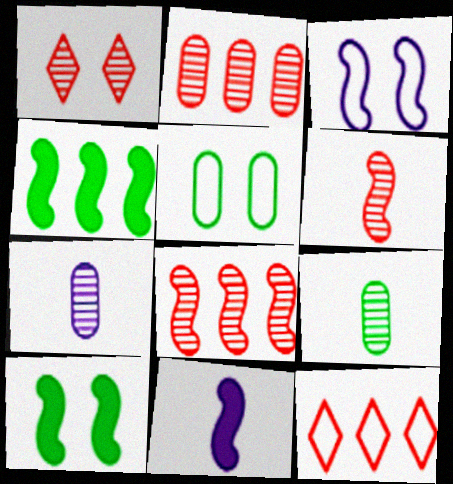[[1, 2, 6], 
[3, 4, 6], 
[7, 10, 12]]